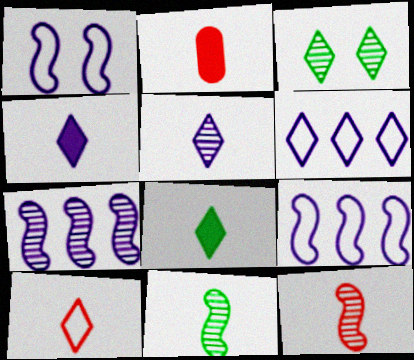[[2, 3, 9], 
[2, 10, 12], 
[5, 8, 10]]